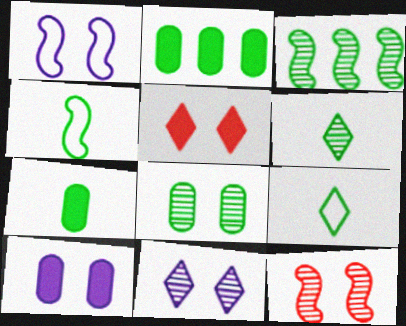[[1, 5, 8], 
[1, 10, 11], 
[3, 6, 8], 
[4, 6, 7], 
[8, 11, 12]]